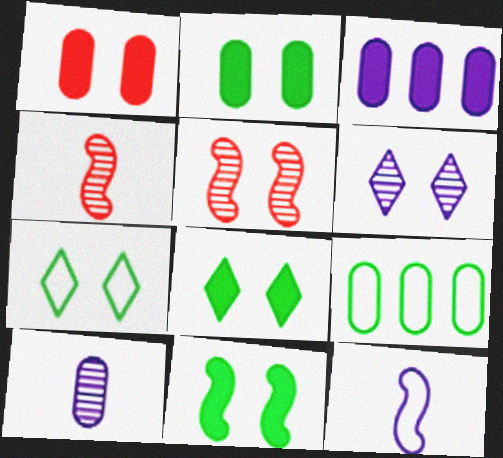[[1, 9, 10], 
[2, 8, 11], 
[3, 4, 7], 
[3, 6, 12]]